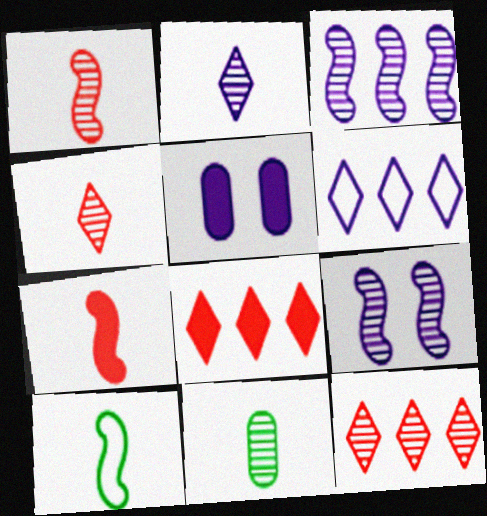[[1, 2, 11], 
[5, 10, 12], 
[9, 11, 12]]